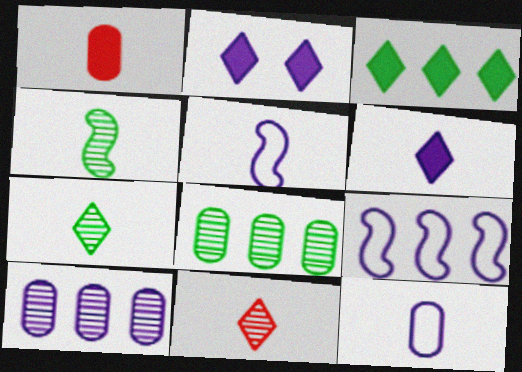[[1, 5, 7], 
[2, 5, 10]]